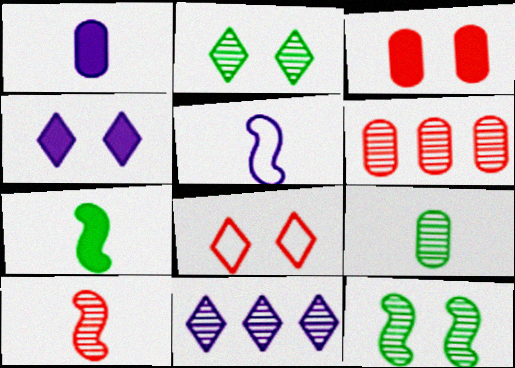[[2, 4, 8], 
[5, 7, 10]]